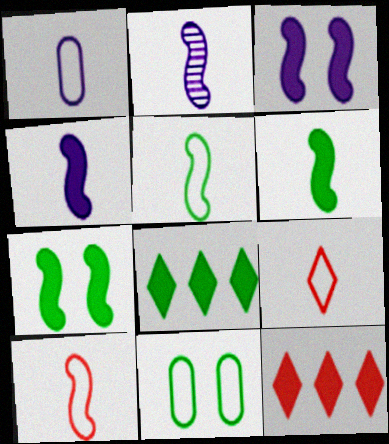[[1, 5, 9], 
[2, 6, 10], 
[2, 11, 12]]